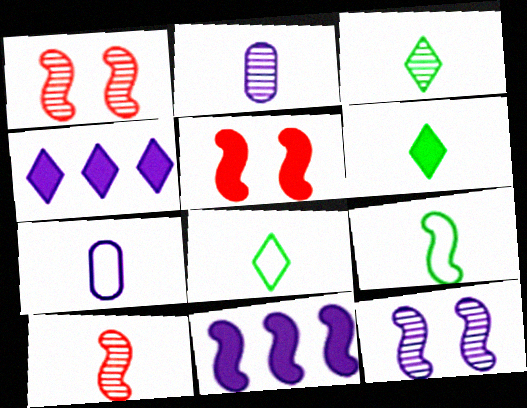[[1, 9, 11], 
[2, 3, 10], 
[3, 6, 8], 
[4, 7, 12], 
[6, 7, 10]]